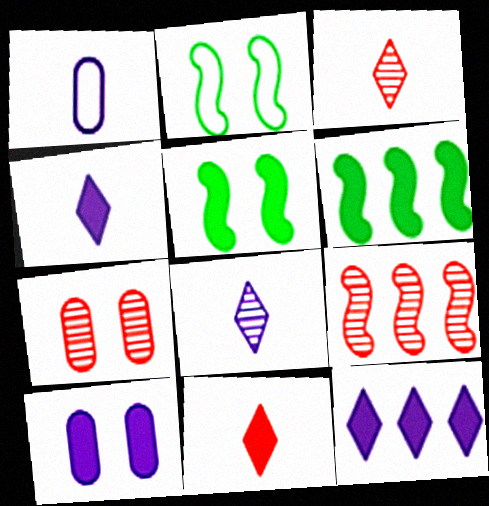[[3, 7, 9], 
[6, 10, 11]]